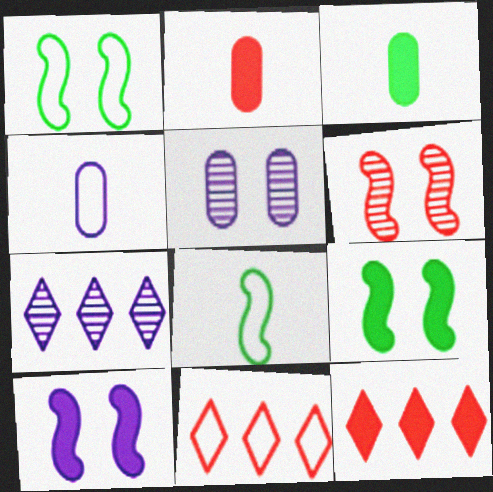[[1, 2, 7], 
[1, 4, 11], 
[1, 6, 10], 
[2, 6, 11], 
[3, 10, 12], 
[4, 7, 10], 
[5, 8, 12]]